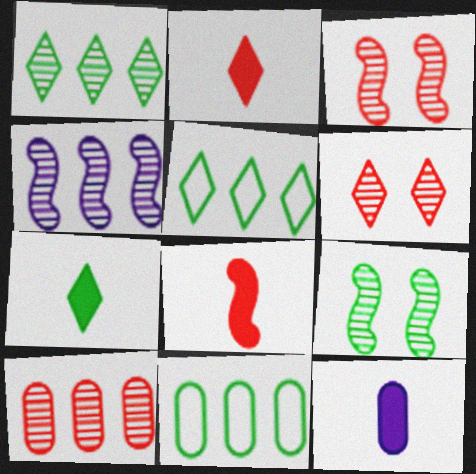[[1, 4, 10], 
[3, 5, 12], 
[7, 8, 12], 
[7, 9, 11]]